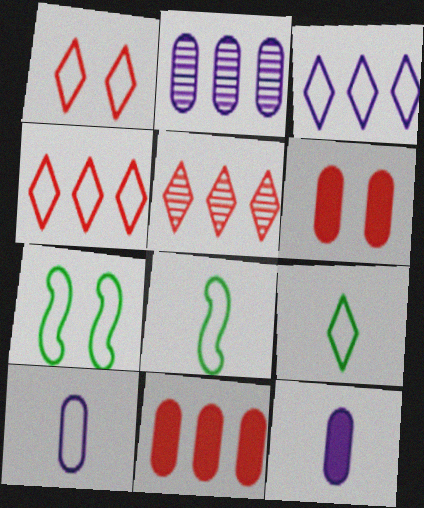[[1, 3, 9], 
[4, 7, 10], 
[5, 7, 12]]